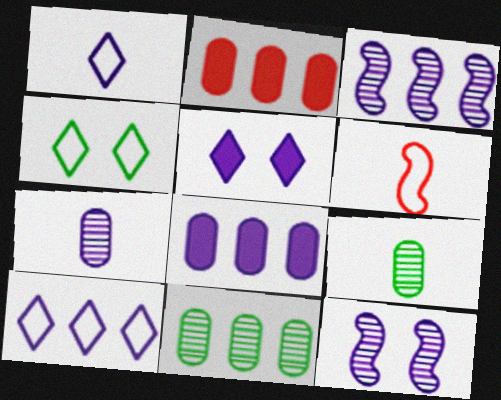[[1, 8, 12], 
[3, 8, 10], 
[5, 6, 11]]